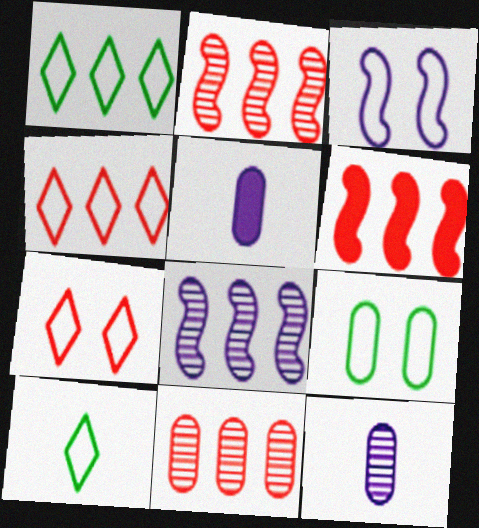[[3, 7, 9], 
[4, 6, 11], 
[5, 9, 11]]